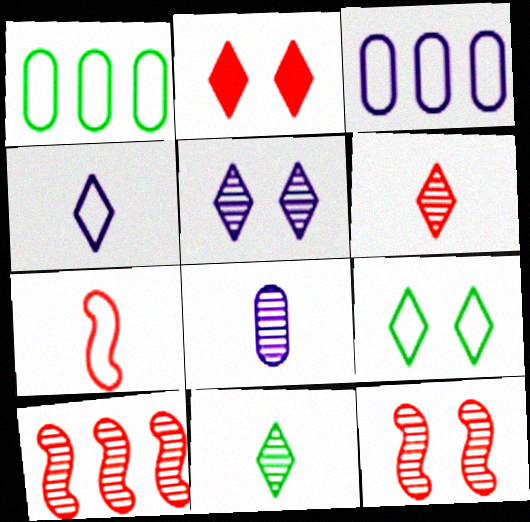[[2, 5, 9], 
[3, 7, 9]]